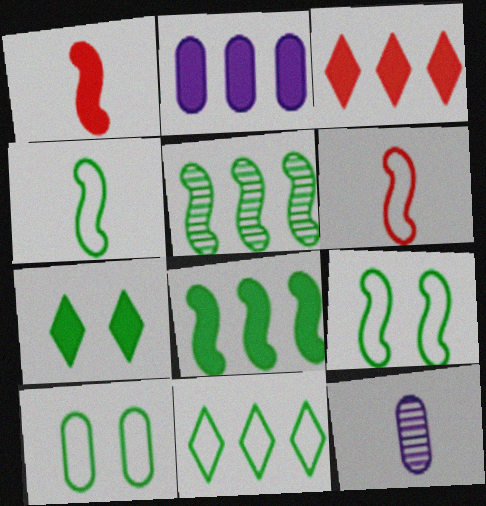[[1, 2, 7], 
[2, 3, 8], 
[3, 9, 12], 
[4, 10, 11]]